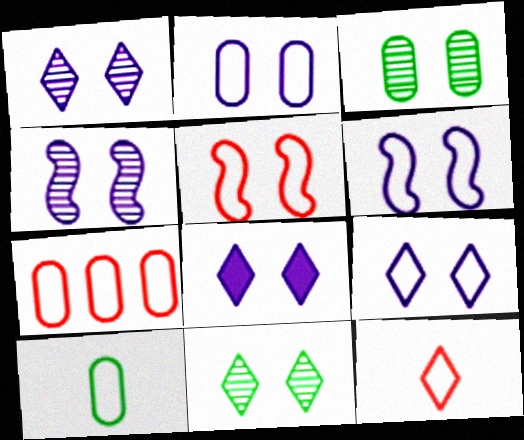[[1, 8, 9], 
[2, 4, 8], 
[2, 6, 9], 
[2, 7, 10], 
[3, 5, 8], 
[5, 7, 12]]